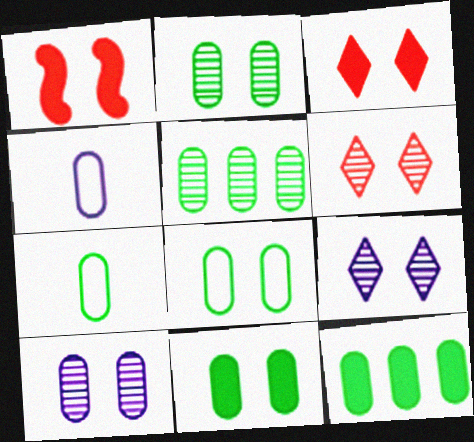[[1, 8, 9], 
[2, 7, 12], 
[2, 8, 11], 
[5, 7, 11]]